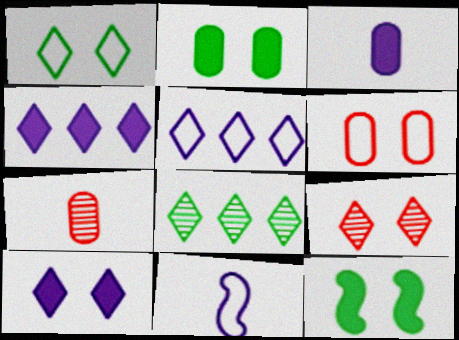[[1, 9, 10], 
[5, 7, 12]]